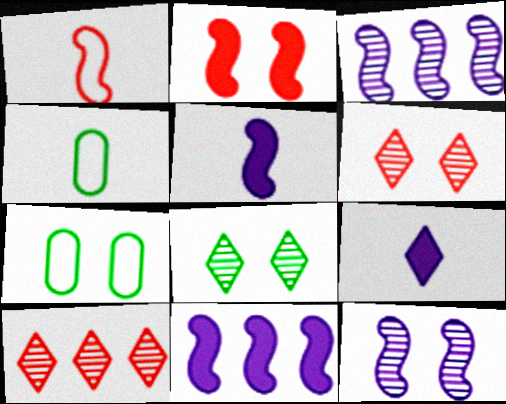[[4, 6, 11], 
[5, 7, 10]]